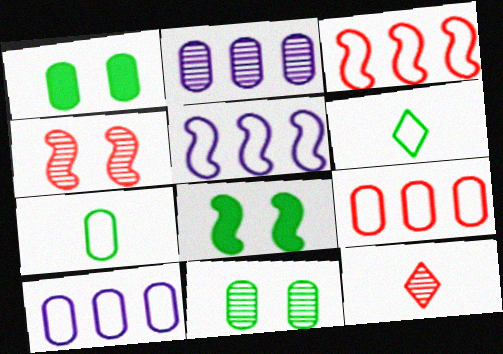[[1, 5, 12], 
[8, 10, 12]]